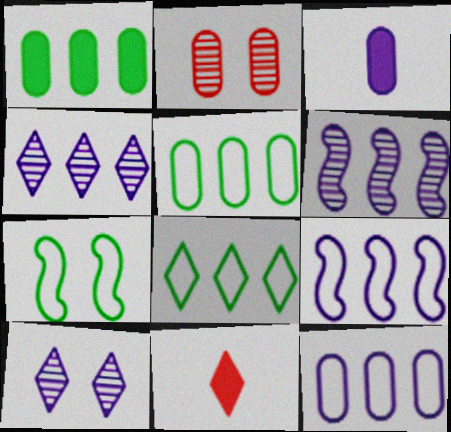[[2, 3, 5], 
[3, 9, 10], 
[8, 10, 11]]